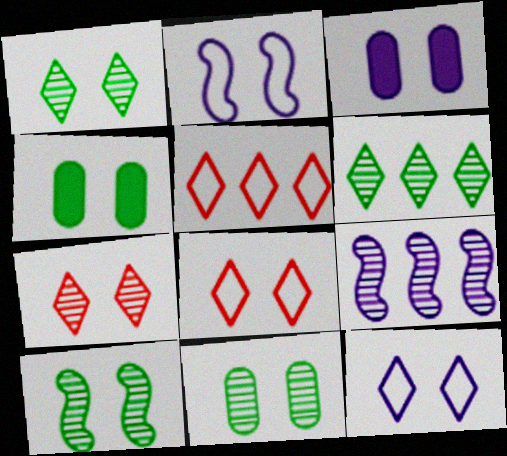[[1, 10, 11], 
[2, 4, 7], 
[3, 8, 10]]